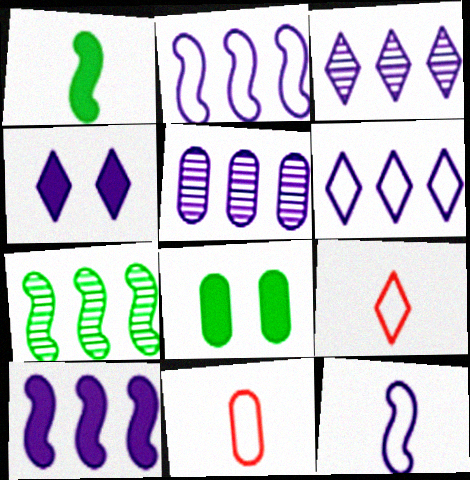[[4, 5, 12], 
[4, 7, 11], 
[5, 6, 10], 
[5, 8, 11]]